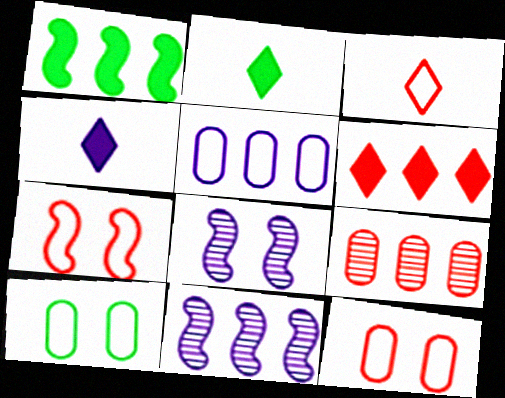[[2, 11, 12], 
[4, 5, 8]]